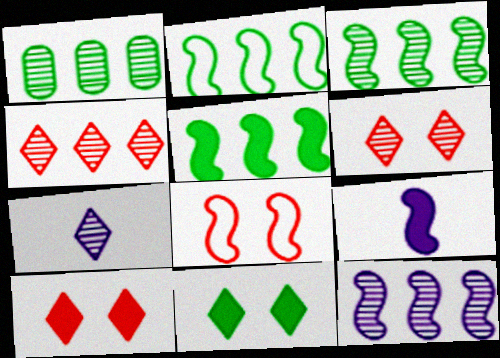[[1, 4, 12], 
[2, 3, 5], 
[3, 8, 9]]